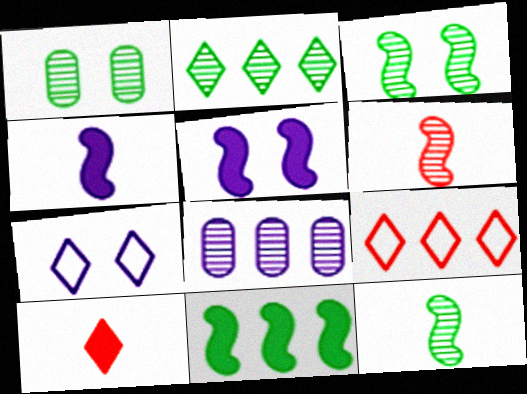[[1, 2, 12], 
[1, 4, 9], 
[2, 7, 10], 
[4, 7, 8], 
[8, 9, 11]]